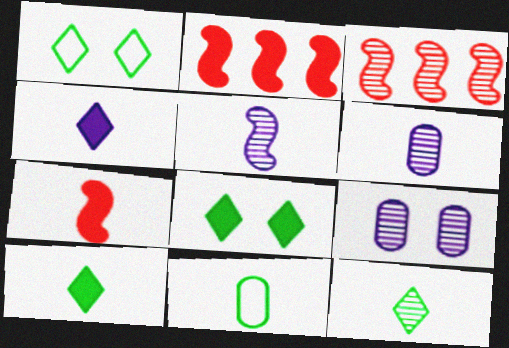[[1, 2, 6], 
[3, 9, 12]]